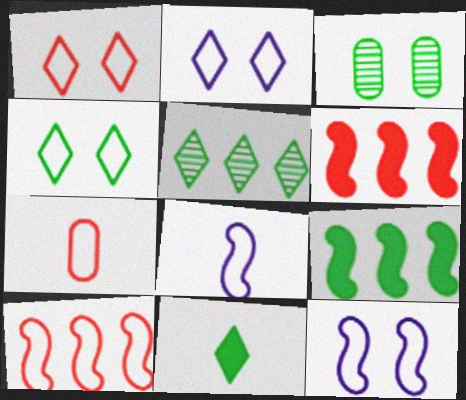[[1, 2, 4], 
[1, 7, 10], 
[4, 5, 11]]